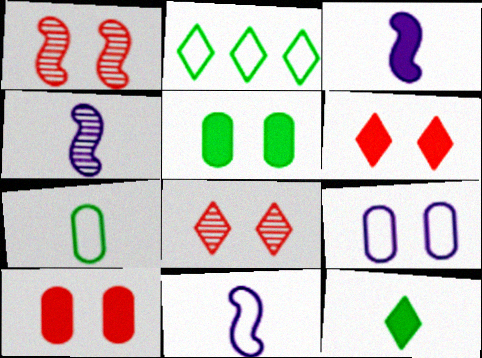[[2, 4, 10], 
[3, 4, 11]]